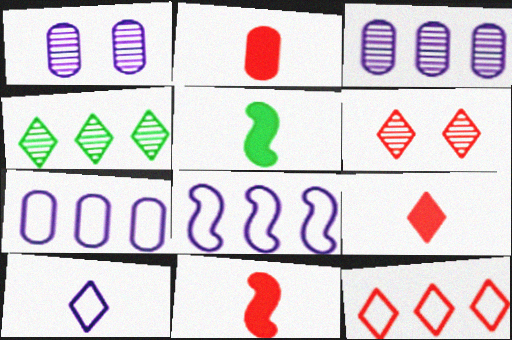[[1, 5, 12], 
[2, 9, 11], 
[5, 6, 7], 
[6, 9, 12]]